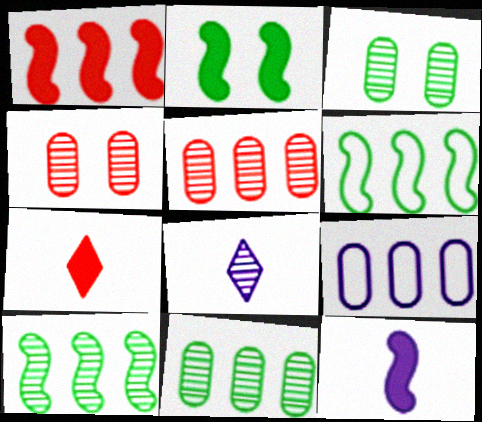[[1, 2, 12], 
[4, 8, 10]]